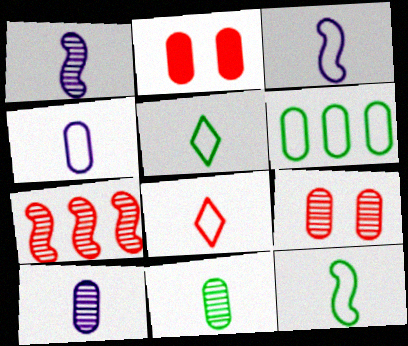[[2, 6, 10], 
[2, 7, 8], 
[4, 8, 12]]